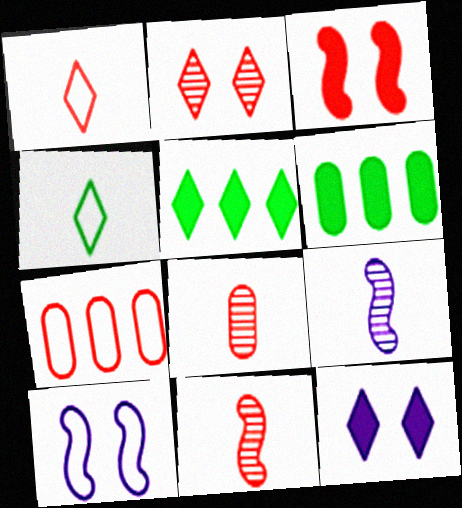[[4, 7, 10], 
[5, 8, 10]]